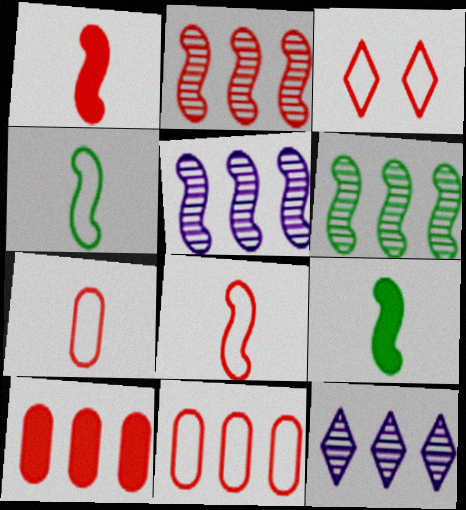[[2, 5, 6], 
[3, 8, 11]]